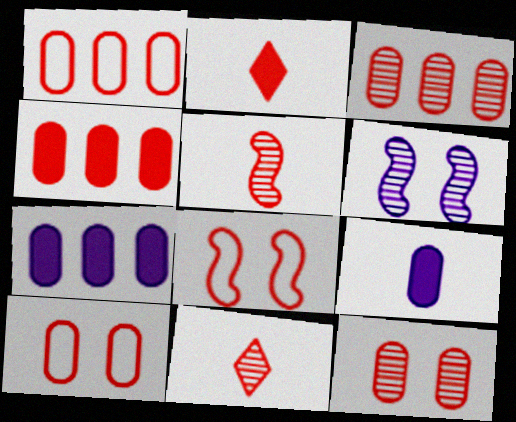[[1, 3, 4], 
[2, 3, 8], 
[4, 8, 11]]